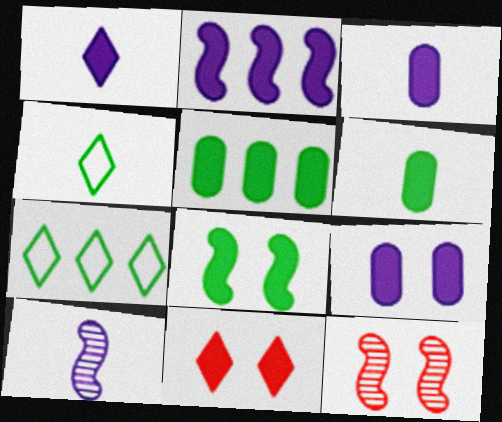[[1, 2, 9], 
[2, 6, 11], 
[3, 7, 12], 
[8, 9, 11]]